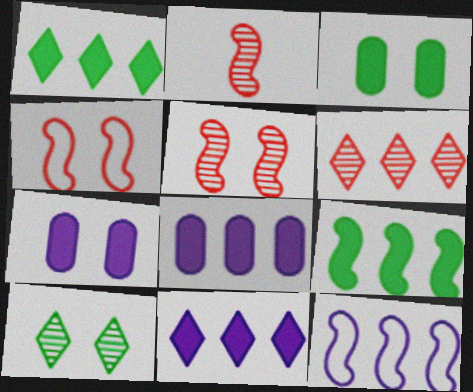[[4, 7, 10]]